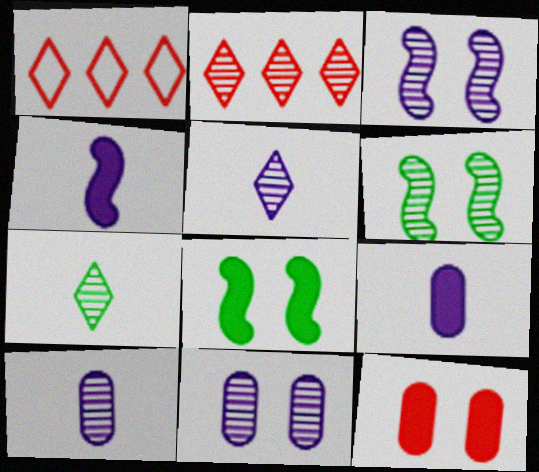[[1, 6, 9], 
[1, 8, 10], 
[2, 6, 10]]